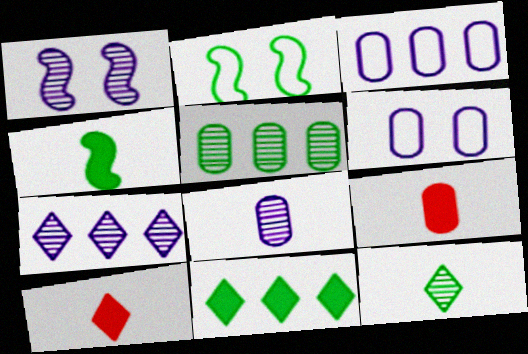[[1, 7, 8], 
[2, 7, 9], 
[5, 6, 9]]